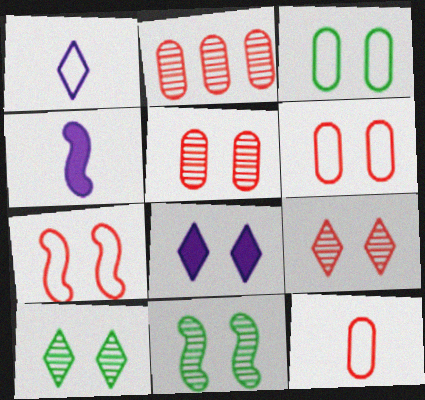[[6, 8, 11]]